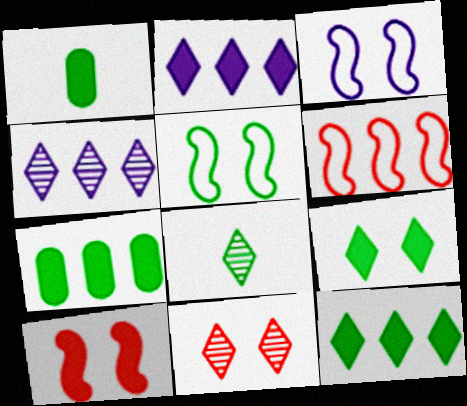[[1, 2, 10], 
[4, 6, 7], 
[4, 8, 11], 
[5, 7, 8]]